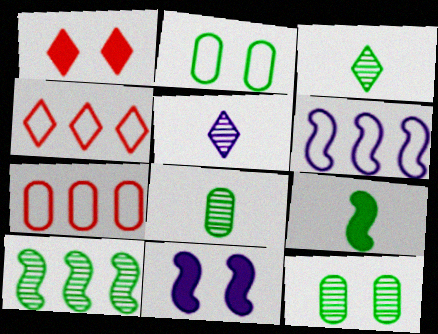[[1, 6, 8], 
[3, 7, 11], 
[3, 10, 12], 
[4, 8, 11]]